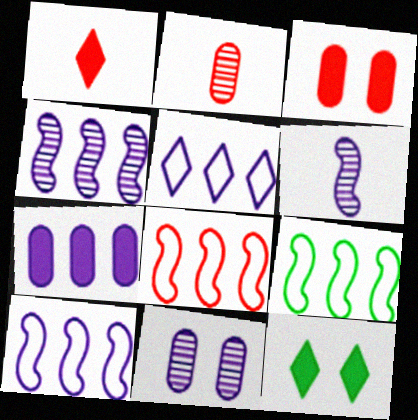[[1, 9, 11], 
[2, 10, 12], 
[4, 5, 7], 
[8, 9, 10]]